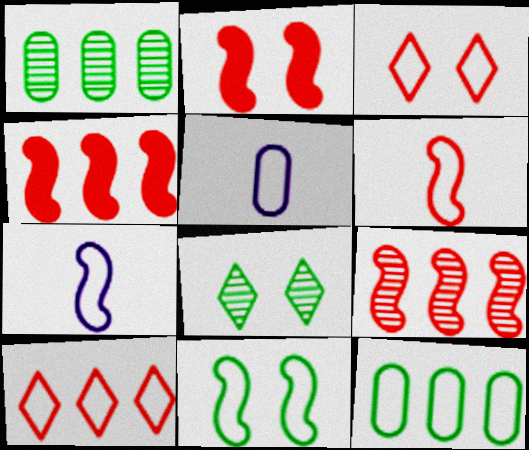[[2, 6, 9], 
[3, 7, 12], 
[4, 5, 8], 
[5, 10, 11]]